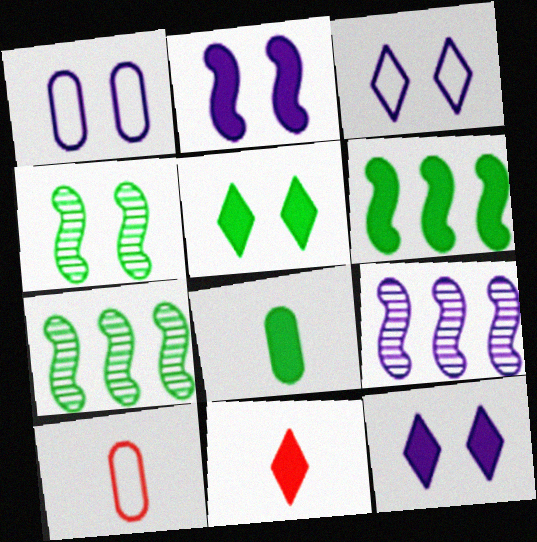[[1, 7, 11], 
[5, 6, 8], 
[5, 9, 10], 
[7, 10, 12]]